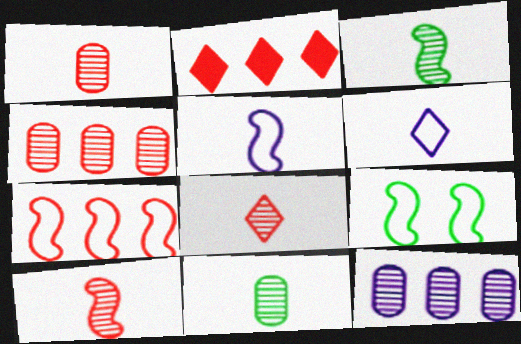[[1, 8, 10], 
[2, 4, 7], 
[5, 7, 9]]